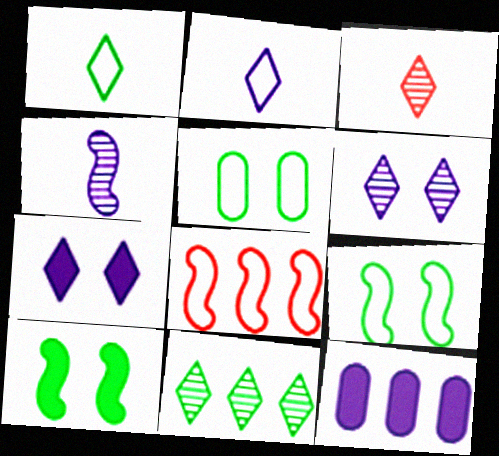[[2, 5, 8], 
[3, 6, 11], 
[3, 9, 12], 
[4, 8, 10], 
[8, 11, 12]]